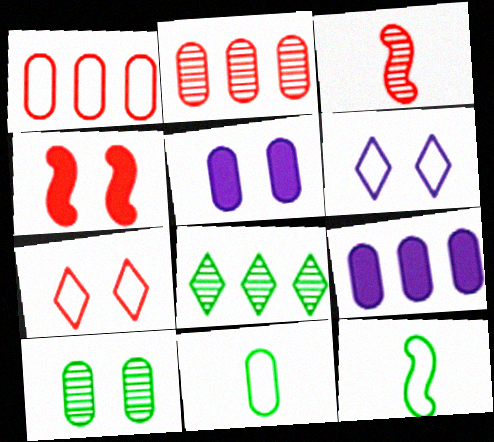[[1, 6, 12], 
[2, 5, 11], 
[4, 6, 10]]